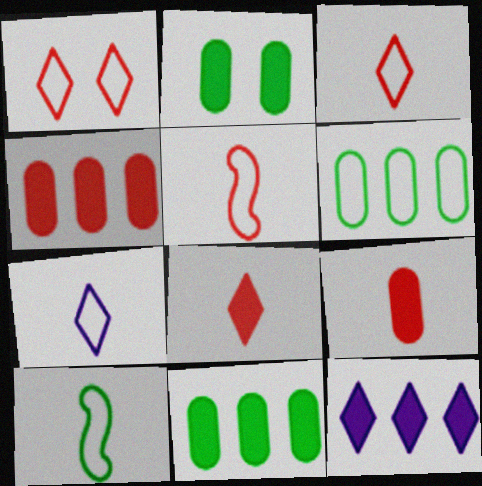[]